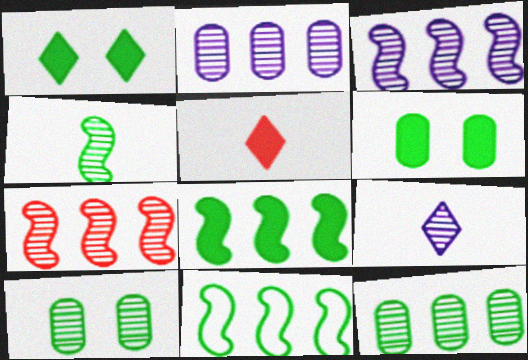[[7, 9, 10]]